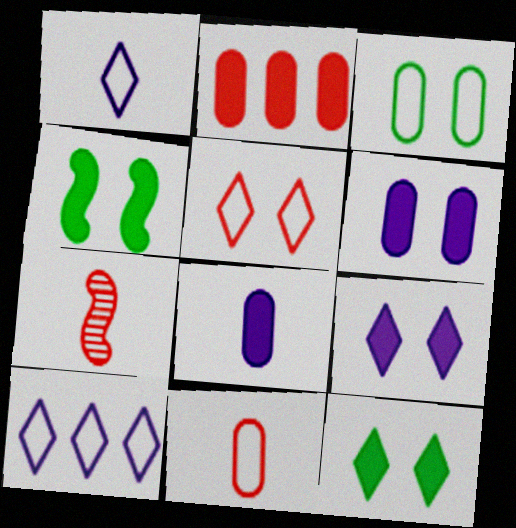[[2, 5, 7]]